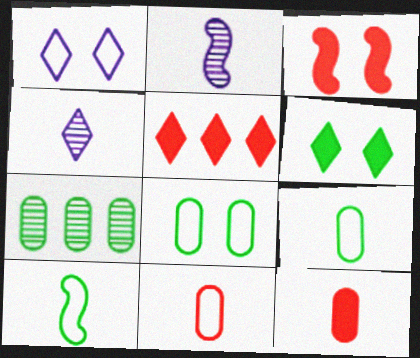[[2, 5, 8], 
[3, 5, 12], 
[4, 10, 12], 
[6, 7, 10]]